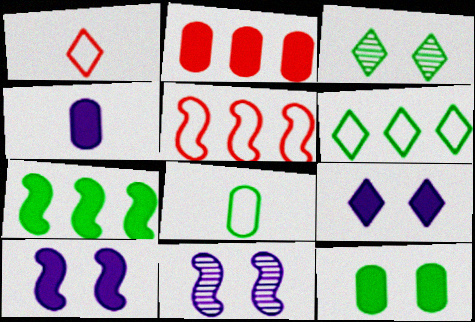[[2, 4, 12], 
[3, 4, 5], 
[3, 7, 8]]